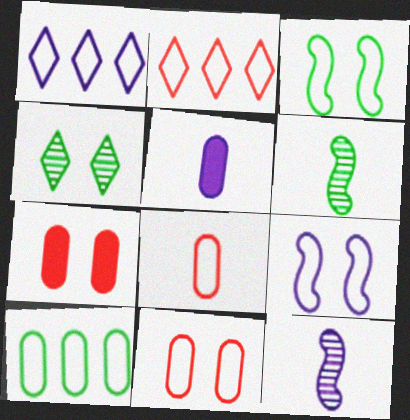[[1, 3, 8], 
[1, 6, 7], 
[4, 7, 9]]